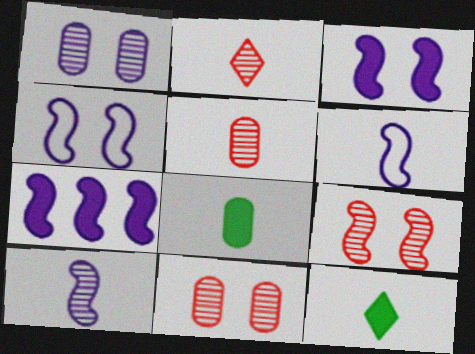[[2, 6, 8], 
[4, 7, 10], 
[5, 6, 12]]